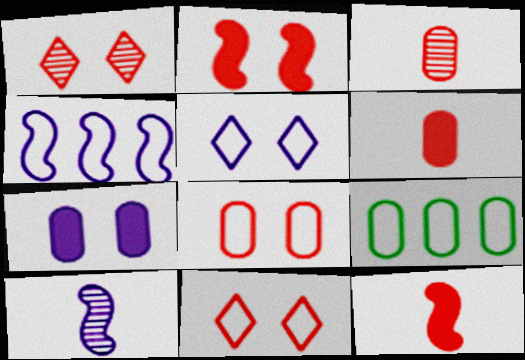[[1, 2, 8], 
[3, 7, 9]]